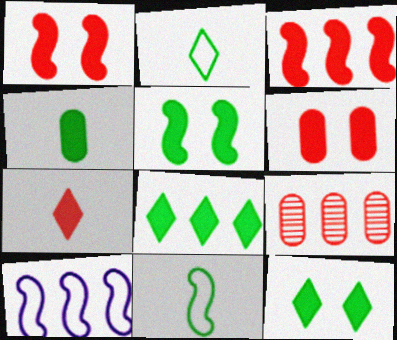[[3, 6, 7], 
[4, 5, 8], 
[8, 9, 10]]